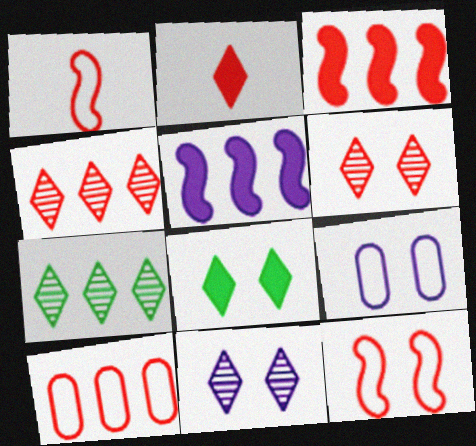[[3, 4, 10], 
[5, 7, 10]]